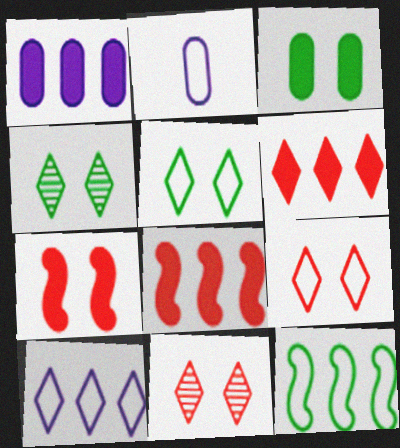[[2, 4, 8], 
[2, 9, 12]]